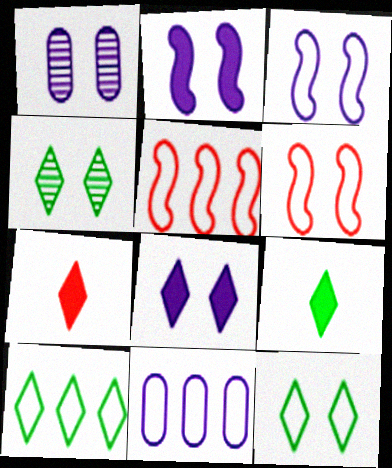[[1, 3, 8], 
[1, 5, 9], 
[4, 9, 10], 
[5, 10, 11]]